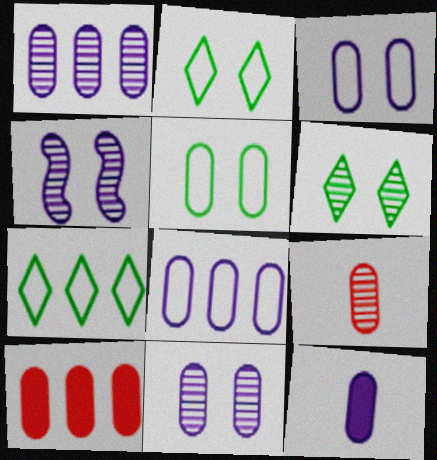[[1, 3, 12], 
[8, 11, 12]]